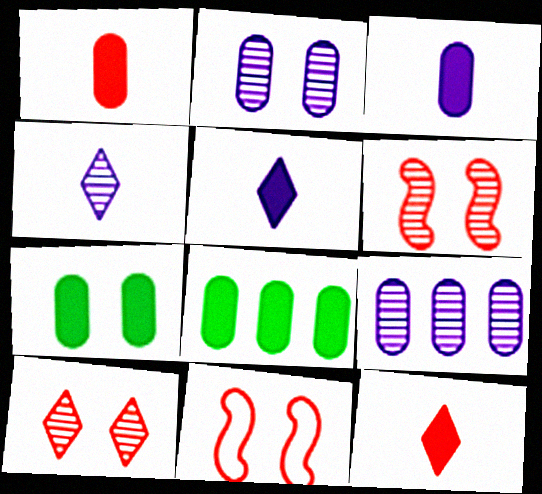[[4, 8, 11]]